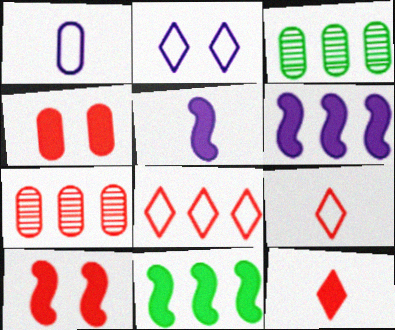[[1, 3, 4], 
[3, 6, 8], 
[5, 10, 11], 
[7, 9, 10]]